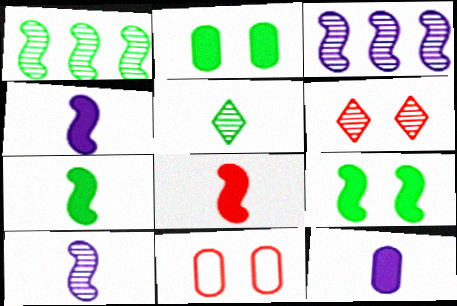[[4, 7, 8]]